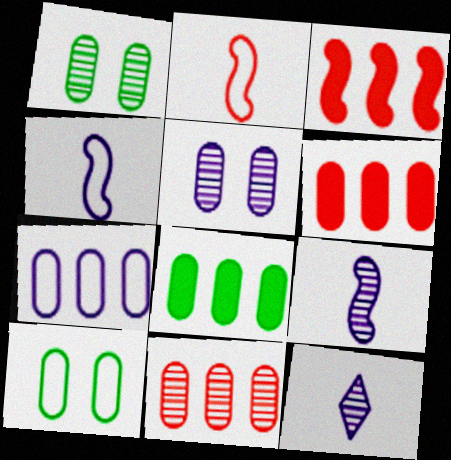[[3, 10, 12], 
[7, 8, 11]]